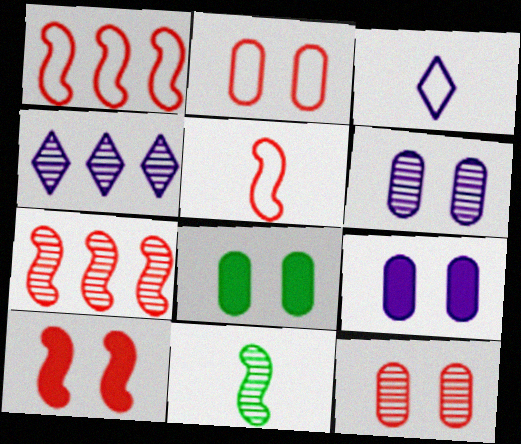[[2, 6, 8], 
[3, 7, 8], 
[4, 5, 8], 
[4, 11, 12], 
[5, 7, 10]]